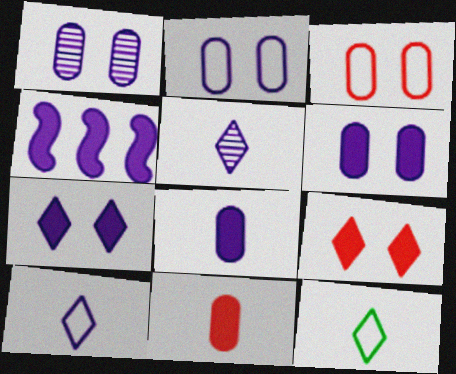[[1, 2, 6], 
[1, 4, 10], 
[2, 4, 5], 
[4, 7, 8]]